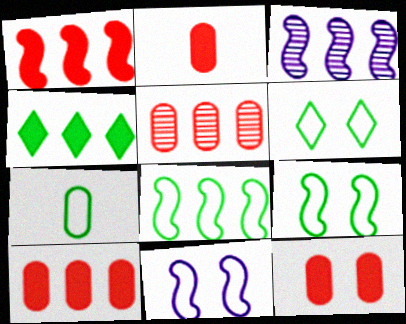[[1, 3, 8], 
[2, 3, 6], 
[2, 10, 12], 
[6, 7, 8]]